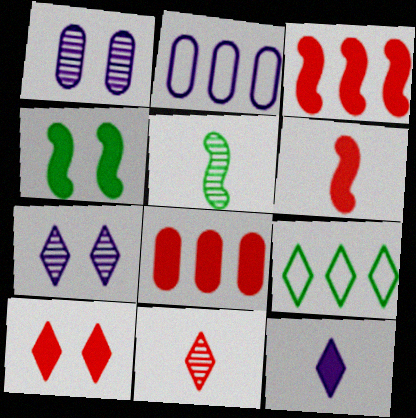[[1, 6, 9], 
[2, 4, 11], 
[2, 5, 10], 
[4, 8, 12], 
[6, 8, 10]]